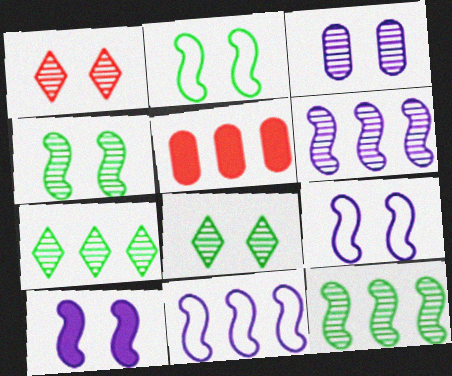[[1, 3, 4], 
[5, 7, 11]]